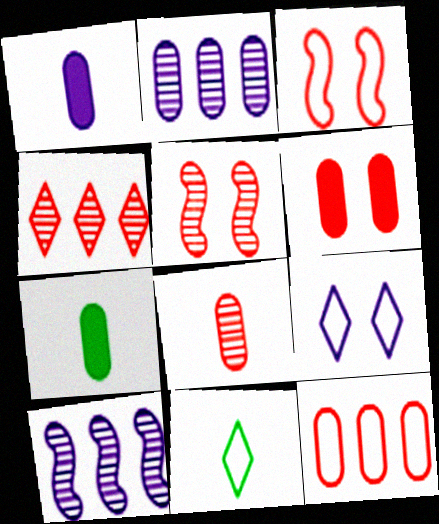[[1, 9, 10], 
[4, 5, 8], 
[6, 8, 12], 
[6, 10, 11]]